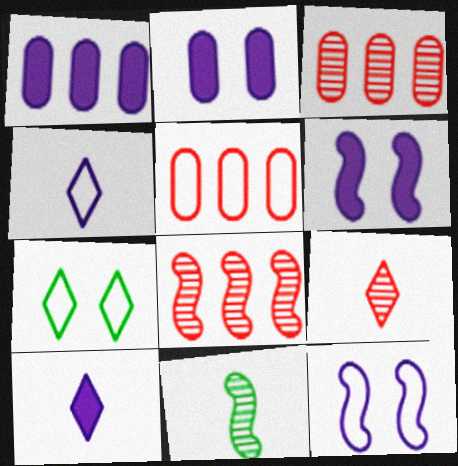[[1, 6, 10]]